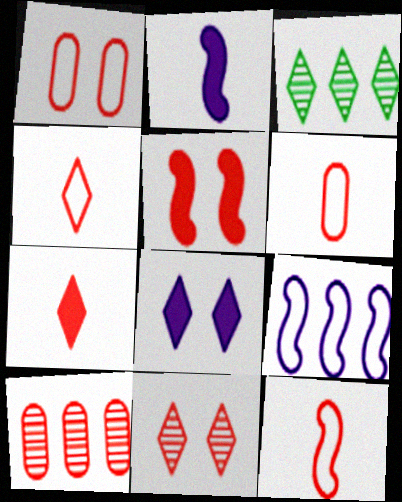[[1, 2, 3], 
[1, 5, 11], 
[3, 4, 8], 
[4, 5, 10], 
[4, 6, 12]]